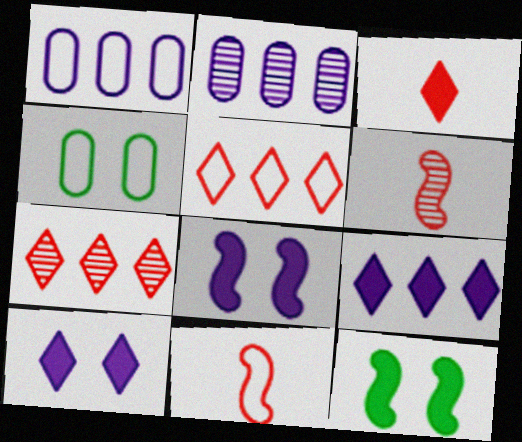[[4, 6, 9]]